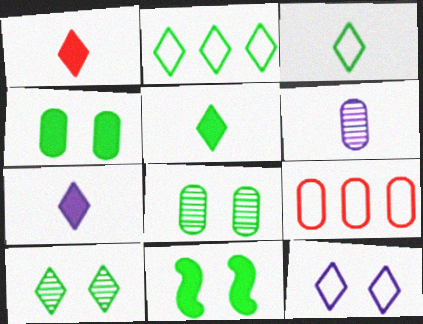[[1, 5, 7], 
[2, 5, 10], 
[4, 6, 9]]